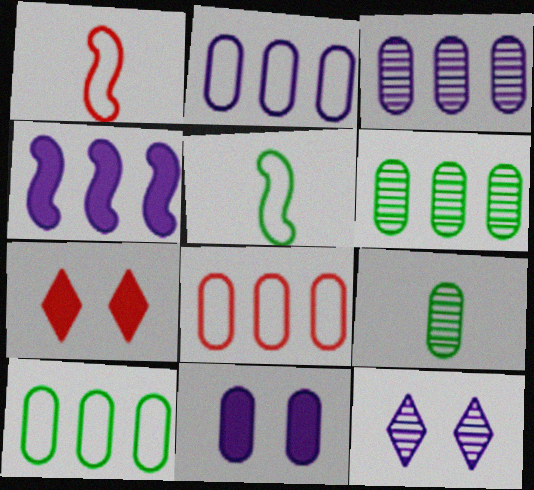[[2, 8, 10], 
[3, 5, 7], 
[8, 9, 11]]